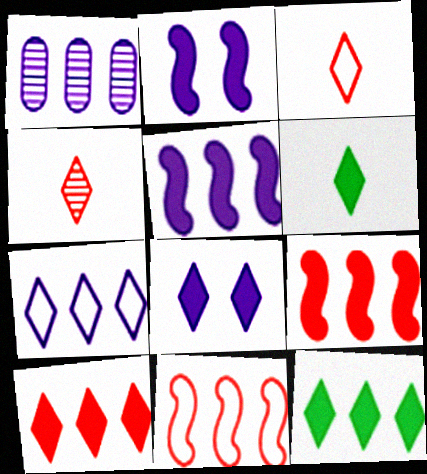[[1, 5, 7], 
[1, 11, 12], 
[6, 8, 10]]